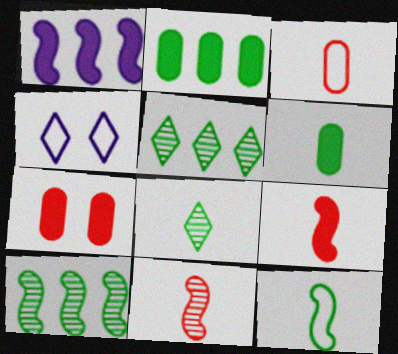[[2, 4, 11], 
[6, 8, 12]]